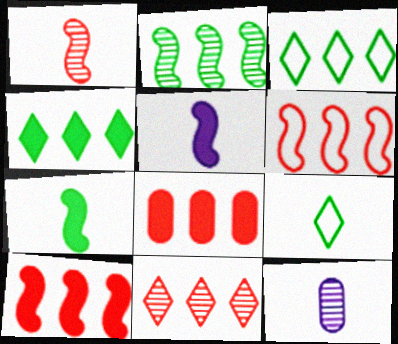[[6, 8, 11]]